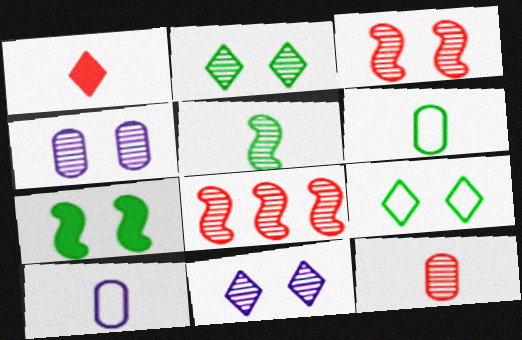[[1, 5, 10], 
[2, 3, 4]]